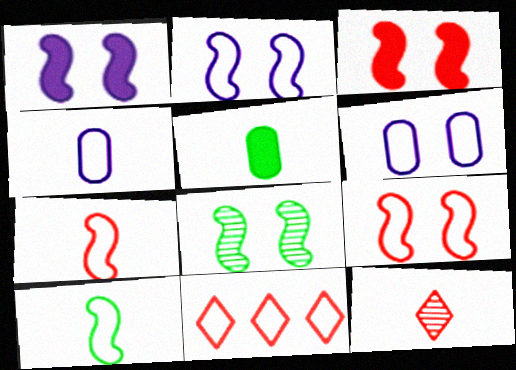[[1, 8, 9], 
[2, 3, 8], 
[6, 10, 11]]